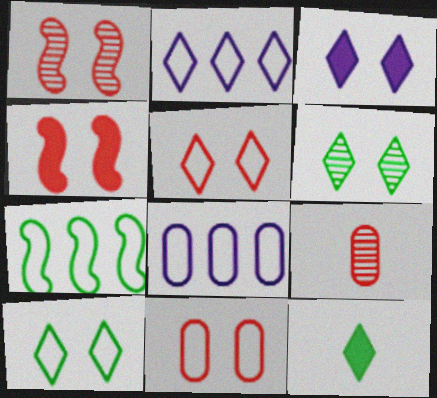[[1, 8, 12], 
[3, 5, 6], 
[3, 7, 9]]